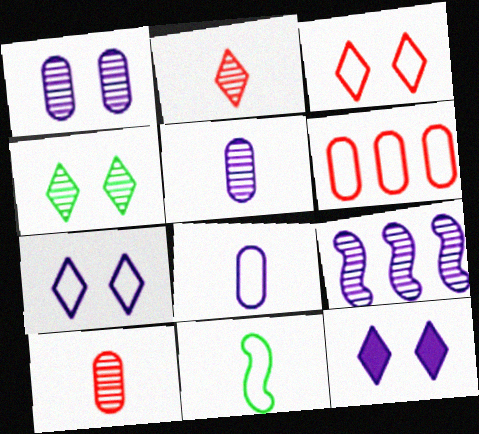[[3, 4, 12], 
[4, 9, 10], 
[6, 7, 11], 
[8, 9, 12]]